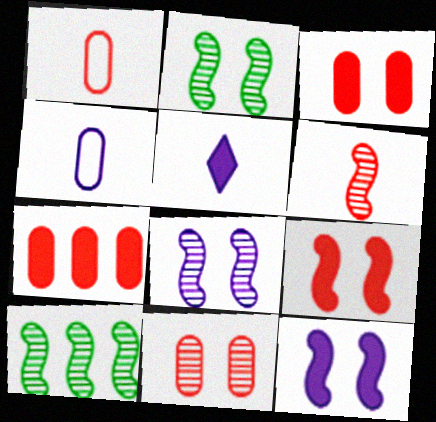[[1, 7, 11], 
[6, 8, 10]]